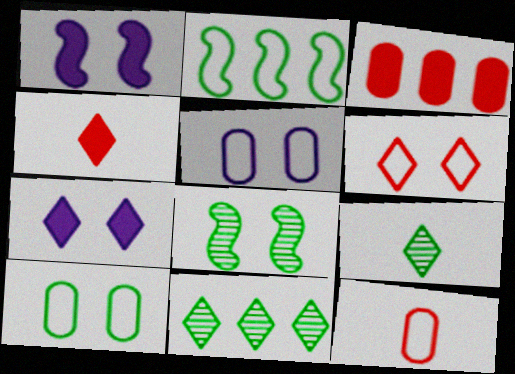[[1, 11, 12]]